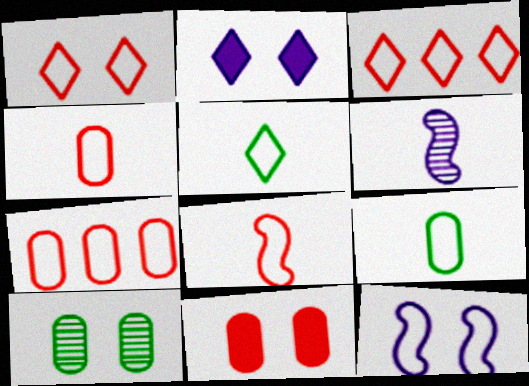[[1, 7, 8], 
[3, 9, 12], 
[5, 7, 12]]